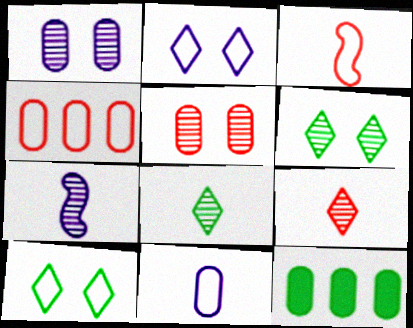[[5, 11, 12]]